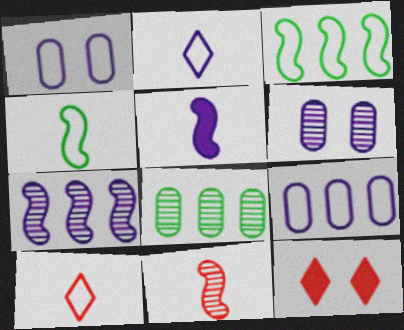[[1, 3, 10], 
[4, 5, 11]]